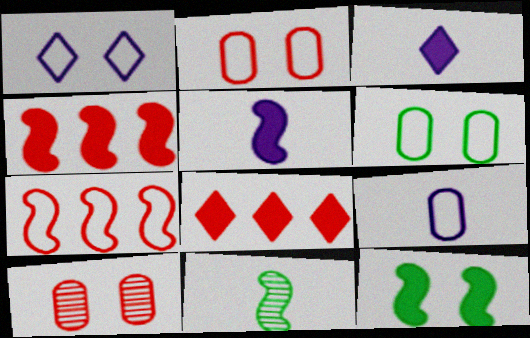[[1, 10, 12], 
[4, 5, 12]]